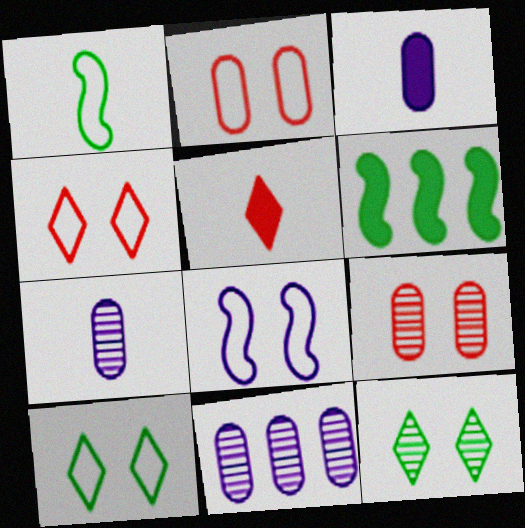[[1, 5, 7], 
[2, 8, 10], 
[4, 6, 7]]